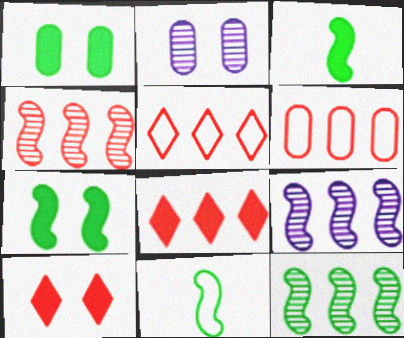[[2, 3, 5], 
[2, 8, 11], 
[4, 6, 8], 
[4, 9, 12], 
[7, 11, 12]]